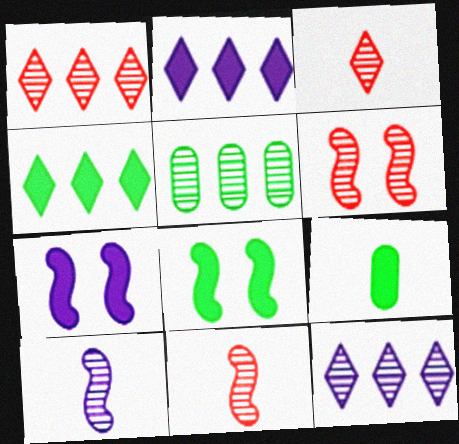[[4, 8, 9]]